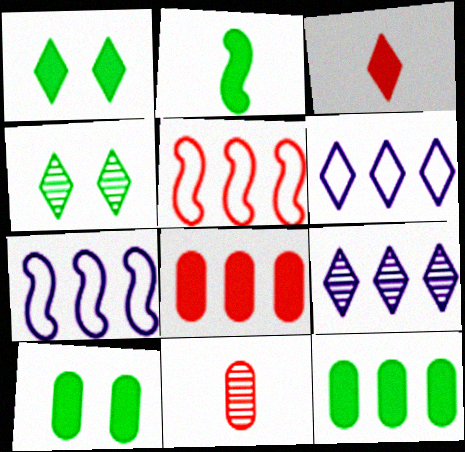[[1, 2, 12], 
[1, 7, 11], 
[3, 4, 6], 
[5, 9, 12]]